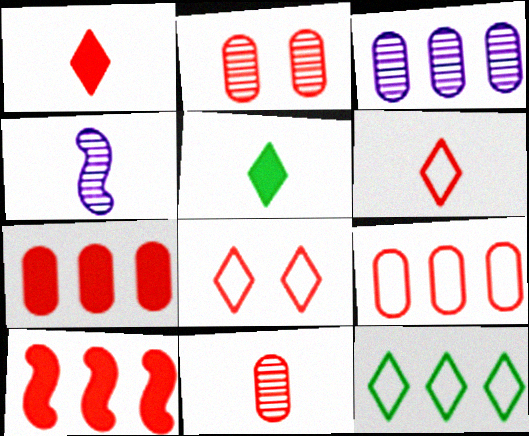[[2, 6, 10], 
[3, 10, 12], 
[8, 10, 11]]